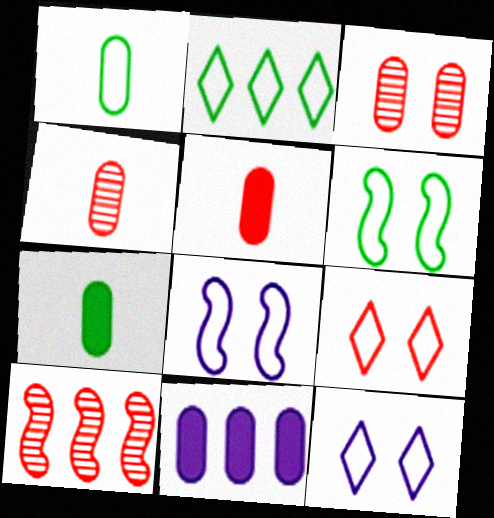[[1, 2, 6], 
[1, 3, 11], 
[2, 10, 11], 
[5, 9, 10], 
[7, 10, 12]]